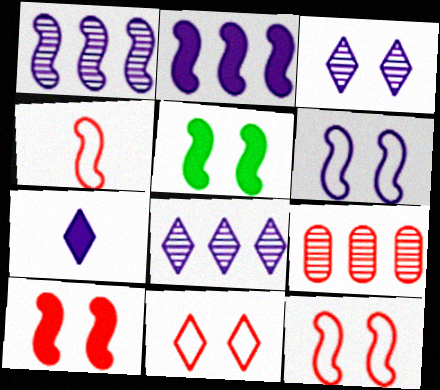[[1, 4, 5]]